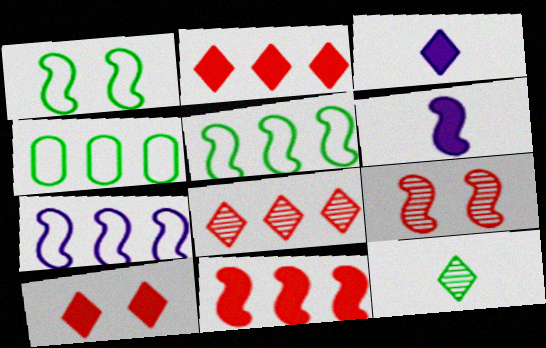[[3, 4, 9], 
[5, 6, 9]]